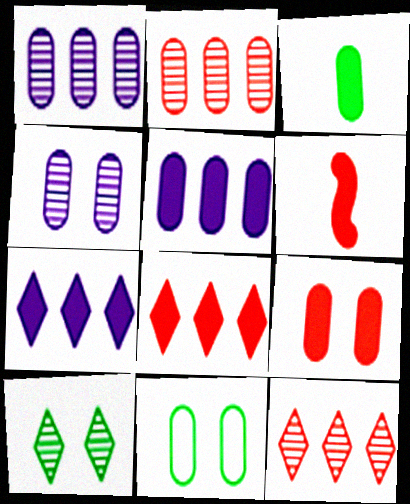[[3, 5, 9], 
[4, 9, 11], 
[6, 8, 9]]